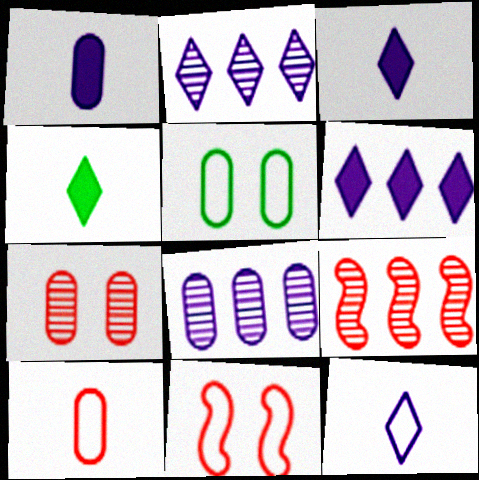[[3, 5, 9], 
[4, 8, 11]]